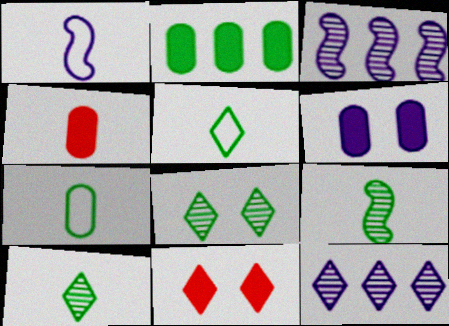[[1, 4, 10], 
[1, 6, 12], 
[2, 4, 6], 
[3, 7, 11], 
[5, 11, 12]]